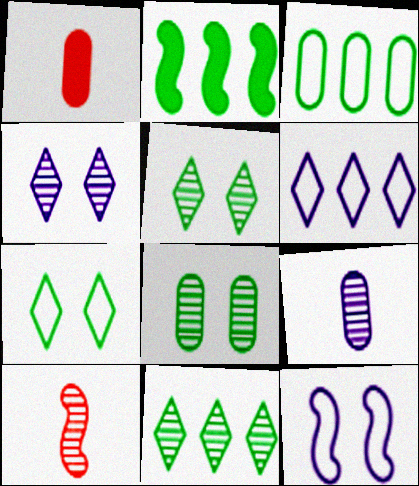[[1, 11, 12], 
[2, 3, 11], 
[2, 10, 12]]